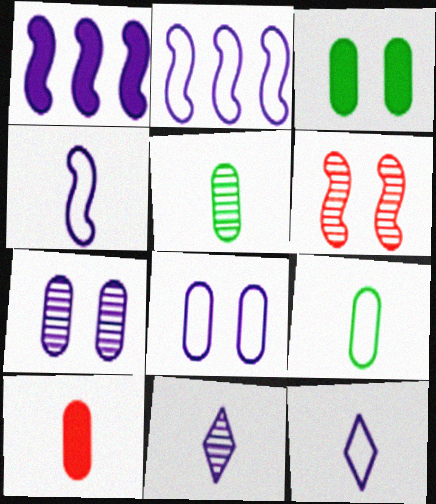[[1, 7, 12], 
[1, 8, 11], 
[2, 8, 12]]